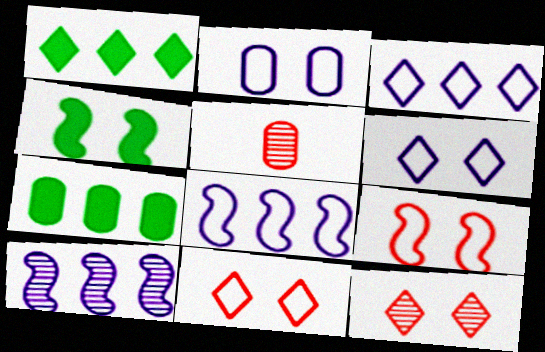[[2, 4, 12], 
[2, 5, 7], 
[3, 4, 5]]